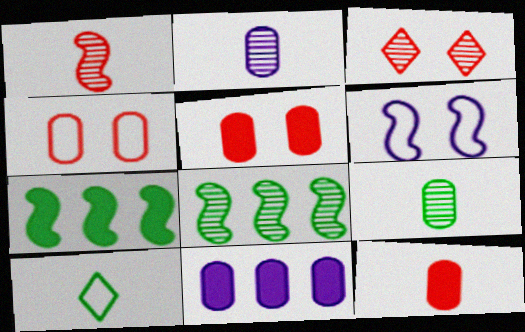[[1, 6, 7], 
[2, 3, 8], 
[4, 9, 11]]